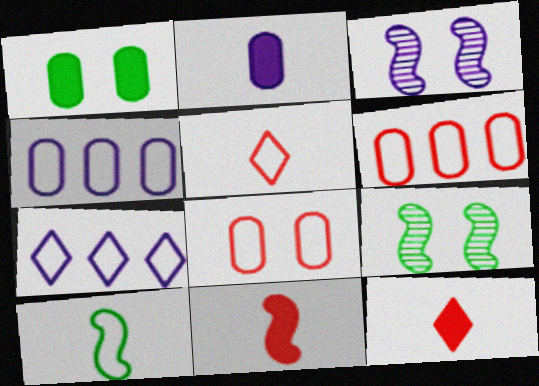[[2, 3, 7], 
[4, 9, 12], 
[7, 8, 10]]